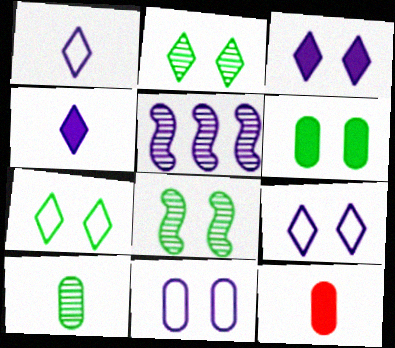[[4, 5, 11], 
[5, 7, 12], 
[6, 7, 8]]